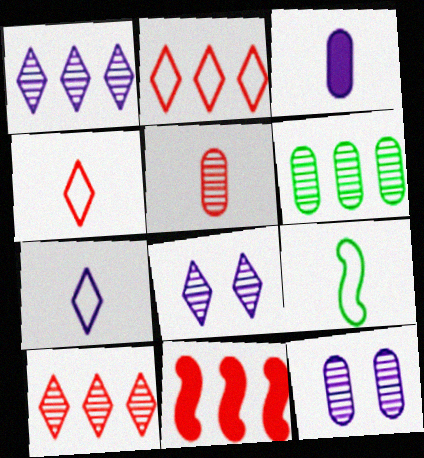[[5, 6, 12]]